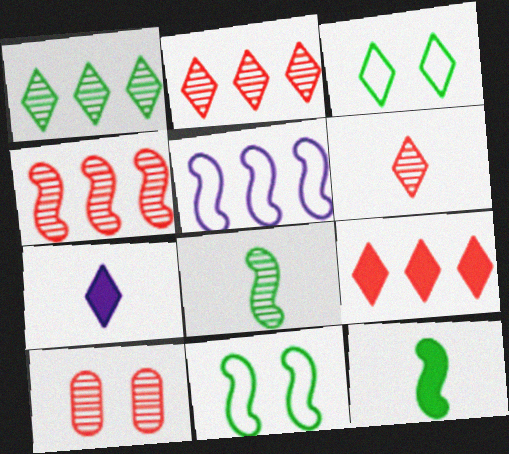[[2, 3, 7], 
[4, 6, 10]]